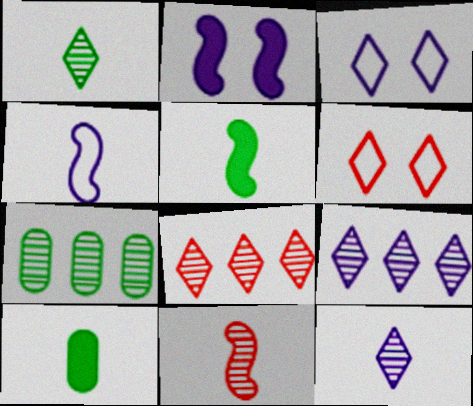[[4, 5, 11]]